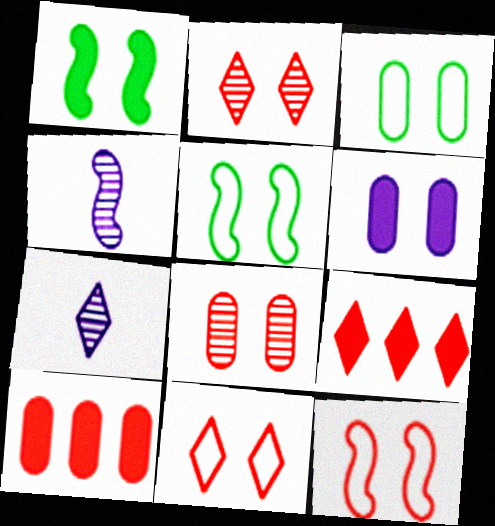[[2, 5, 6], 
[3, 4, 9], 
[3, 6, 8], 
[5, 7, 10]]